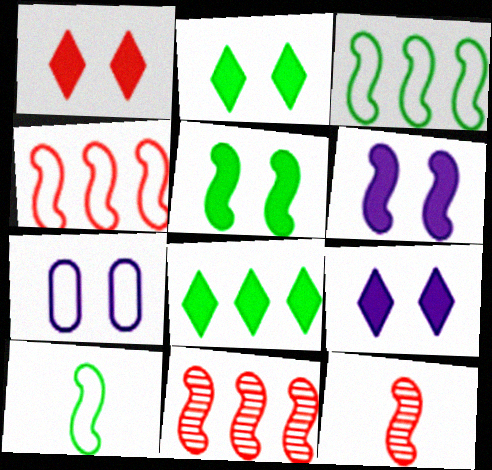[[1, 2, 9], 
[3, 6, 12], 
[6, 10, 11], 
[7, 8, 12]]